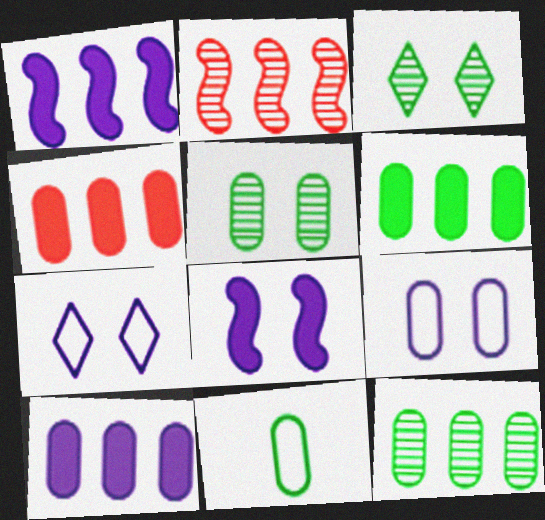[[4, 6, 10], 
[5, 6, 11]]